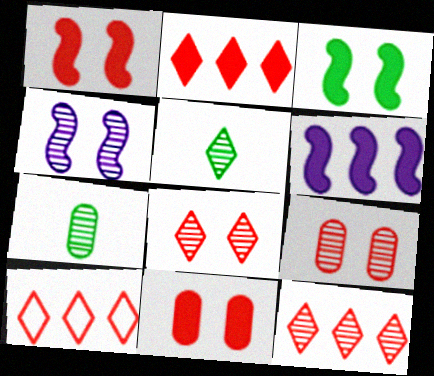[[2, 10, 12], 
[4, 7, 12]]